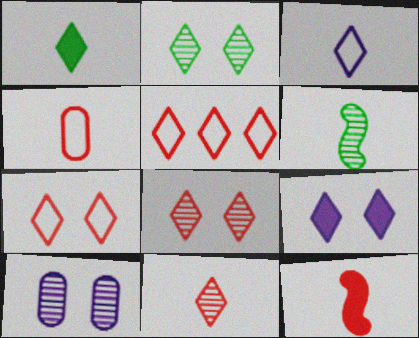[[1, 3, 11], 
[2, 7, 9], 
[4, 11, 12]]